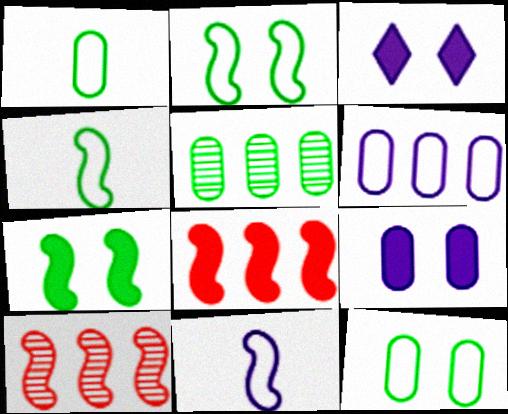[[1, 3, 10], 
[7, 10, 11]]